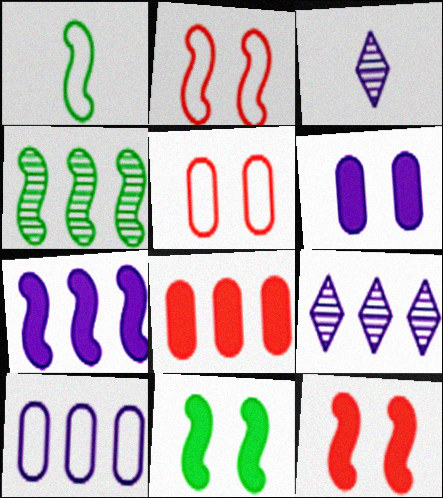[[1, 4, 11], 
[7, 9, 10]]